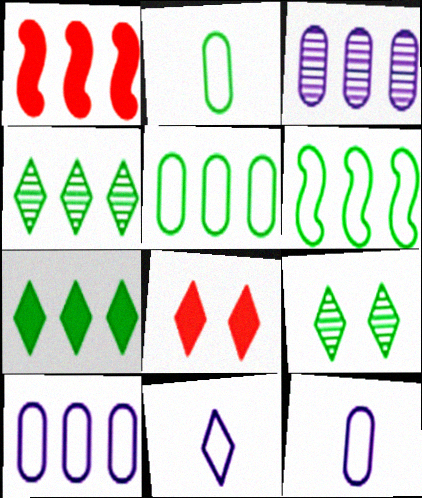[[1, 4, 10], 
[1, 9, 12], 
[4, 8, 11]]